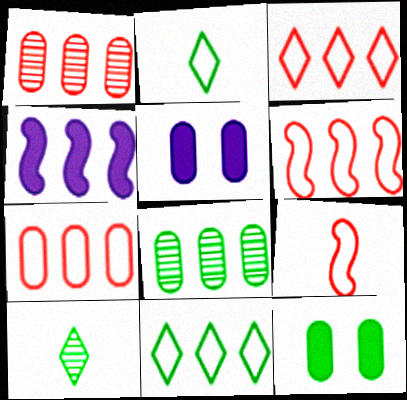[[1, 4, 11], 
[3, 4, 8], 
[3, 6, 7], 
[5, 6, 10]]